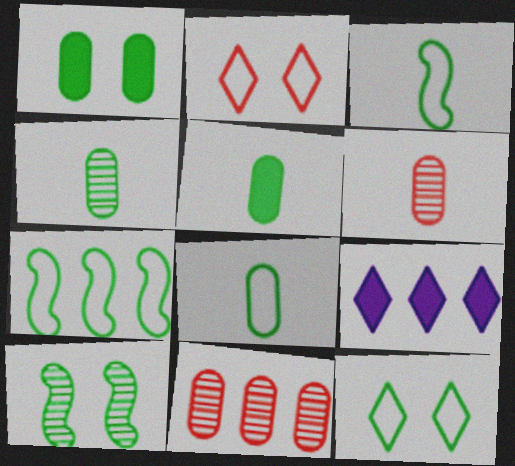[[1, 10, 12], 
[4, 5, 8], 
[7, 8, 12], 
[7, 9, 11]]